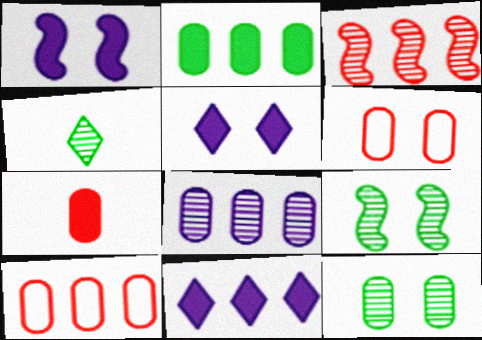[[1, 4, 10], 
[2, 8, 10], 
[5, 6, 9]]